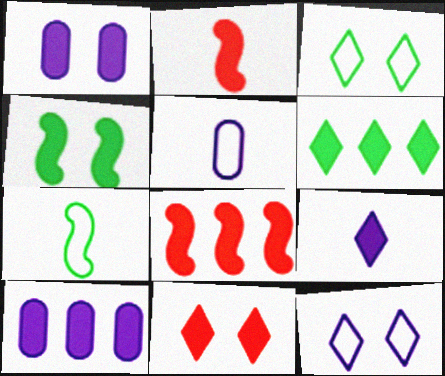[[1, 2, 6], 
[1, 4, 11], 
[6, 8, 10], 
[6, 9, 11]]